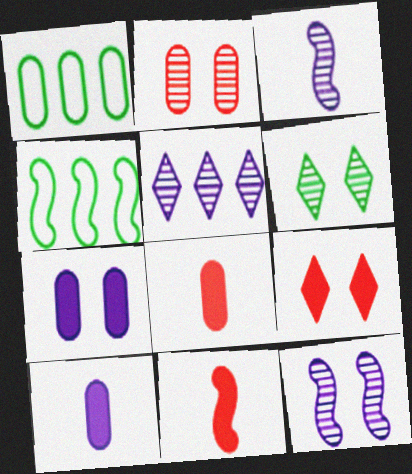[[1, 2, 10], 
[1, 3, 9], 
[2, 6, 12], 
[4, 11, 12]]